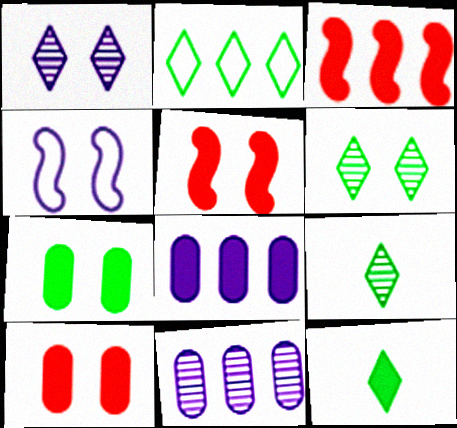[[2, 3, 11], 
[2, 6, 12], 
[4, 6, 10], 
[5, 8, 12]]